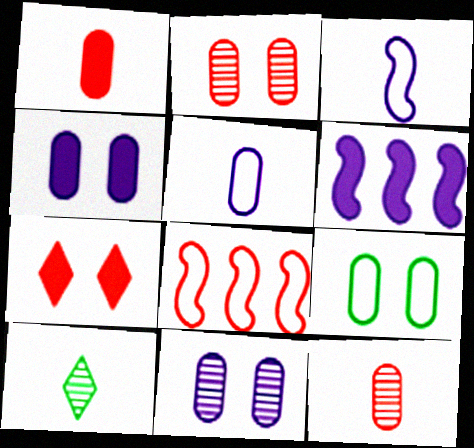[[1, 3, 10], 
[2, 4, 9], 
[4, 8, 10], 
[7, 8, 12]]